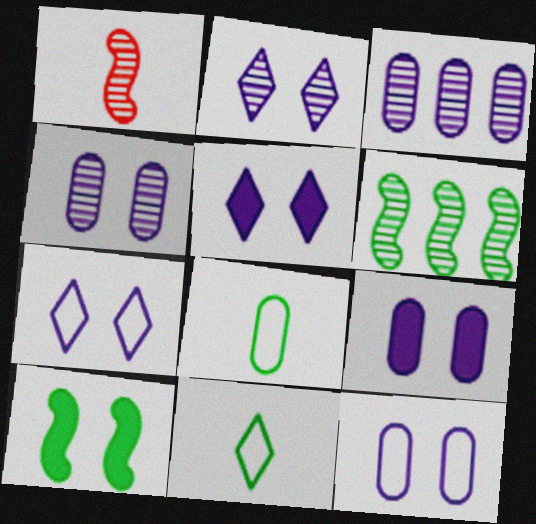[[2, 5, 7], 
[4, 9, 12]]